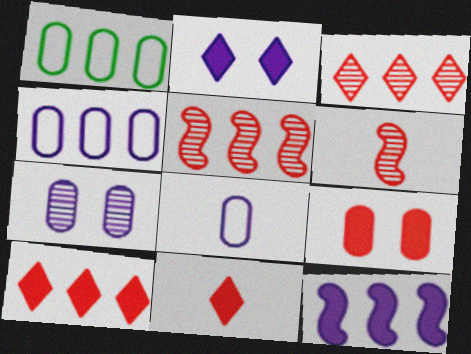[[1, 2, 6], 
[1, 3, 12]]